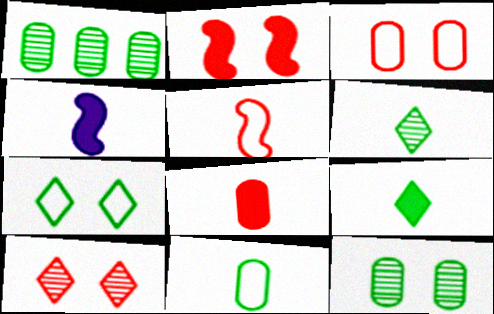[[2, 3, 10], 
[4, 8, 9]]